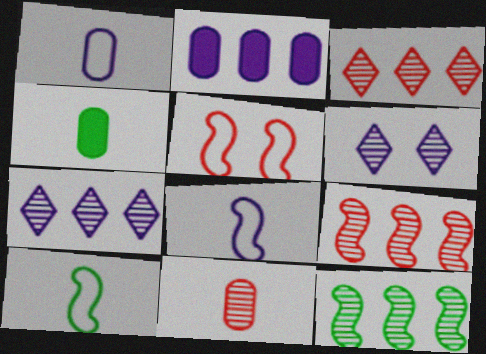[[1, 4, 11], 
[2, 6, 8], 
[4, 5, 7], 
[6, 11, 12]]